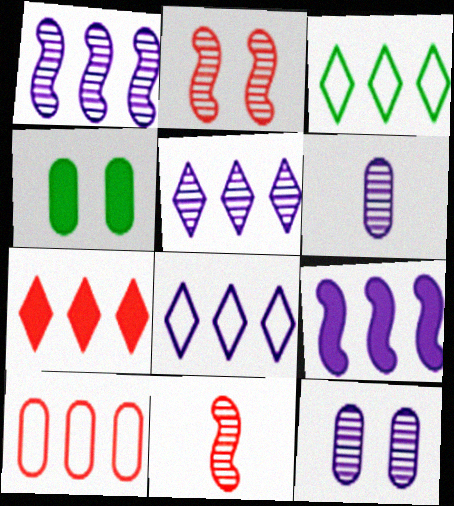[[3, 5, 7], 
[4, 6, 10], 
[4, 8, 11]]